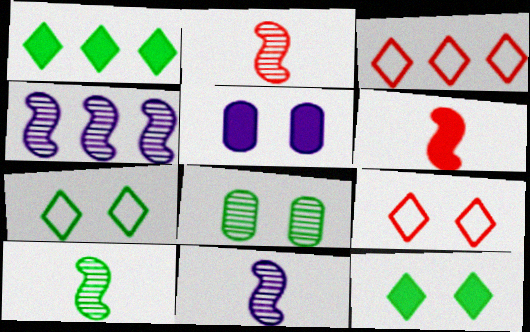[[1, 5, 6], 
[2, 10, 11], 
[3, 5, 10]]